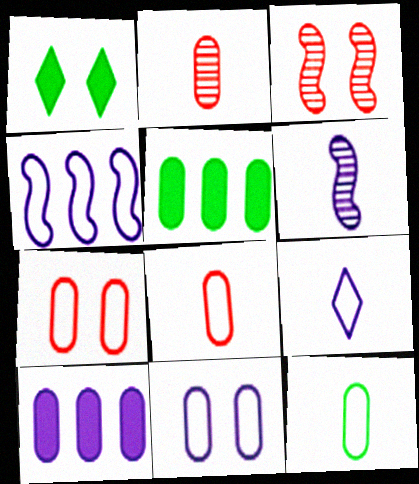[[1, 2, 4], 
[1, 3, 11], 
[2, 5, 11], 
[3, 5, 9], 
[4, 9, 11]]